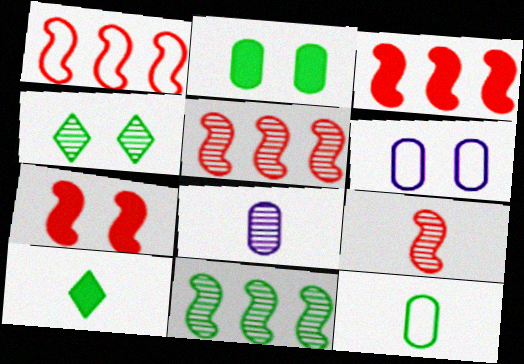[[1, 3, 5], 
[1, 7, 9], 
[4, 5, 8], 
[4, 6, 7], 
[5, 6, 10]]